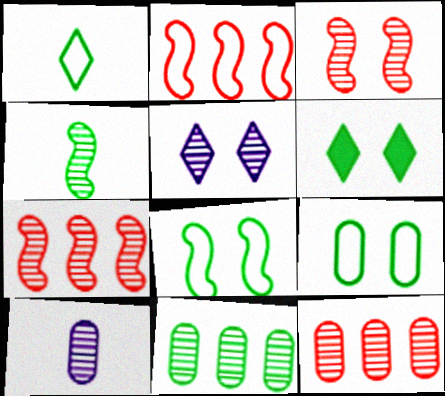[[2, 6, 10], 
[4, 5, 12]]